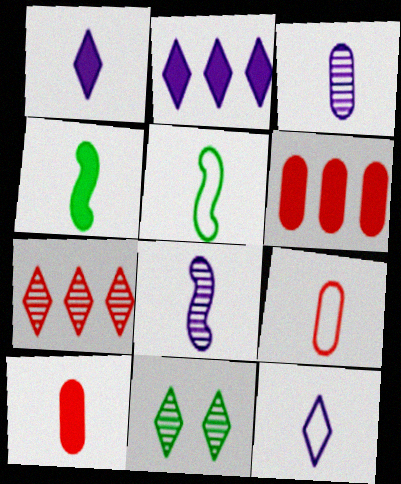[[1, 4, 10], 
[5, 9, 12]]